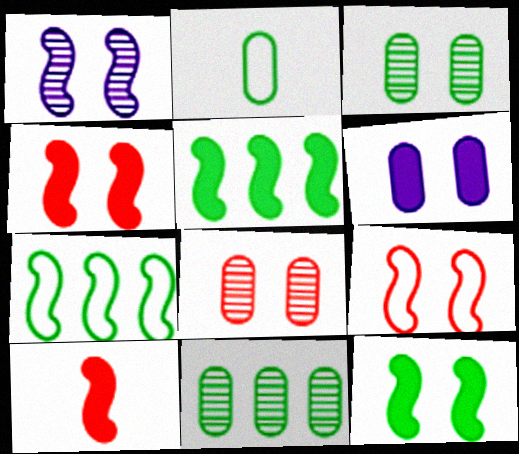[[1, 7, 10], 
[1, 9, 12]]